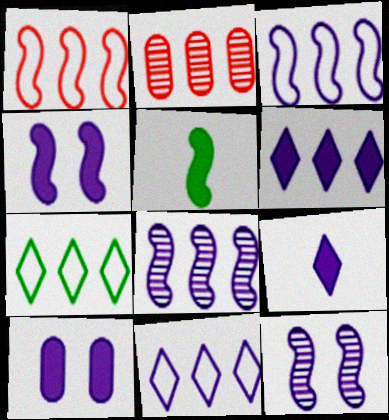[[1, 5, 12]]